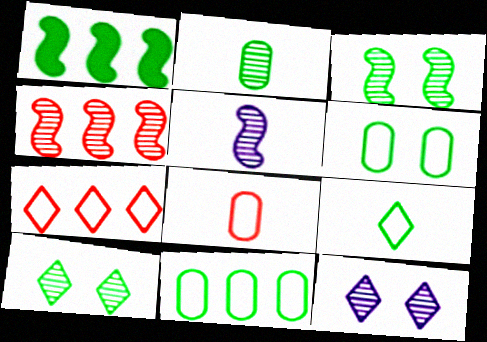[[1, 8, 12], 
[2, 4, 12], 
[3, 4, 5]]